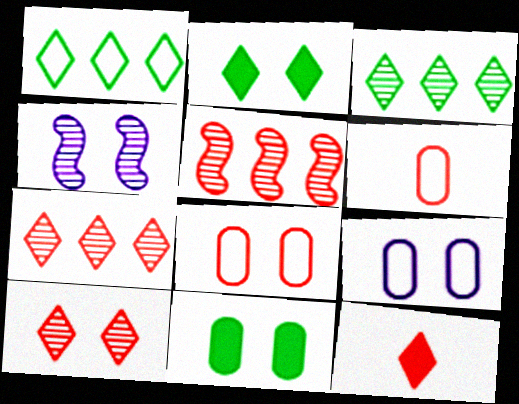[[2, 4, 8], 
[5, 8, 12]]